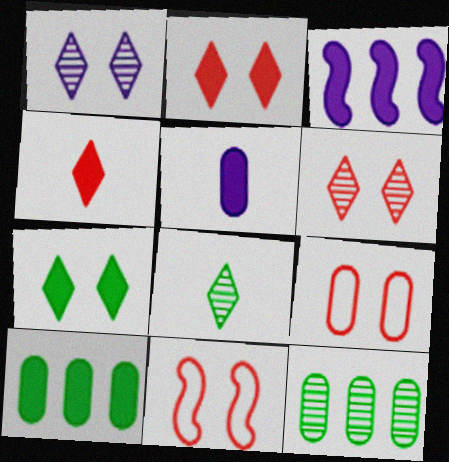[[3, 8, 9], 
[5, 9, 12]]